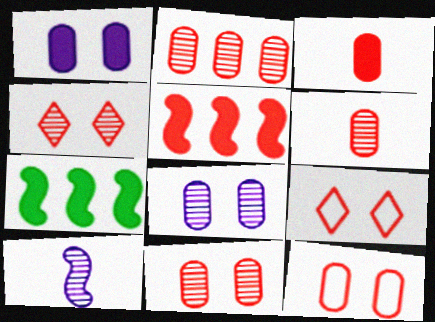[[2, 3, 12], 
[2, 6, 11], 
[5, 6, 9]]